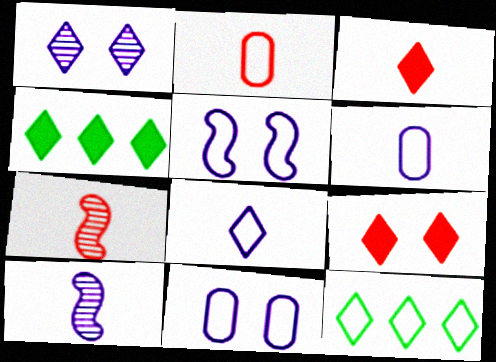[[1, 3, 12], 
[2, 3, 7], 
[2, 5, 12], 
[4, 7, 11]]